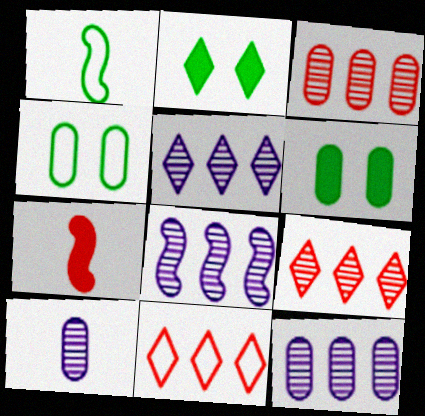[[4, 5, 7], 
[5, 8, 12]]